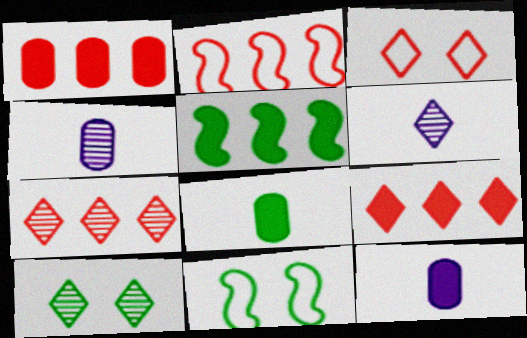[[1, 2, 7], 
[1, 6, 11], 
[2, 10, 12], 
[3, 4, 5], 
[4, 9, 11], 
[6, 7, 10], 
[7, 11, 12]]